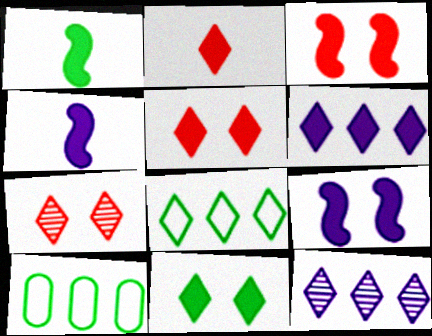[[2, 6, 11], 
[4, 7, 10]]